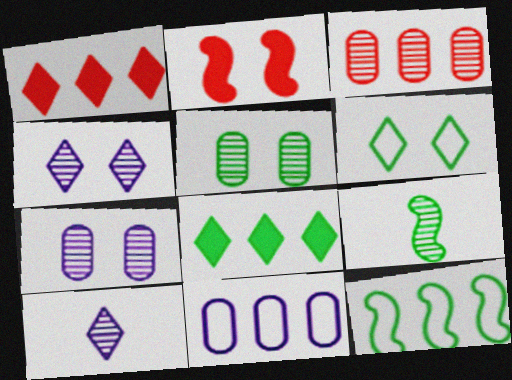[[1, 6, 10], 
[2, 6, 7], 
[3, 4, 9]]